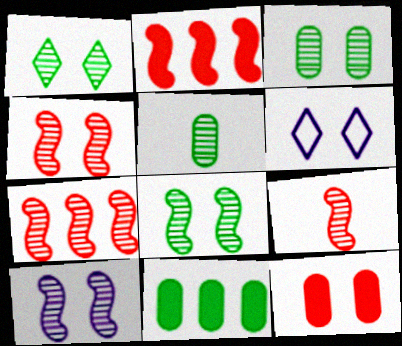[[1, 3, 8], 
[2, 5, 6], 
[4, 7, 9], 
[4, 8, 10], 
[6, 8, 12], 
[6, 9, 11]]